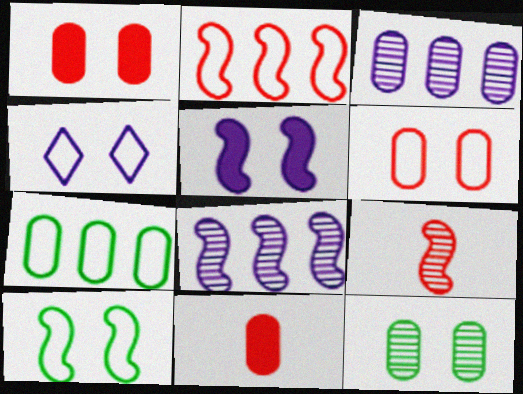[[4, 6, 10]]